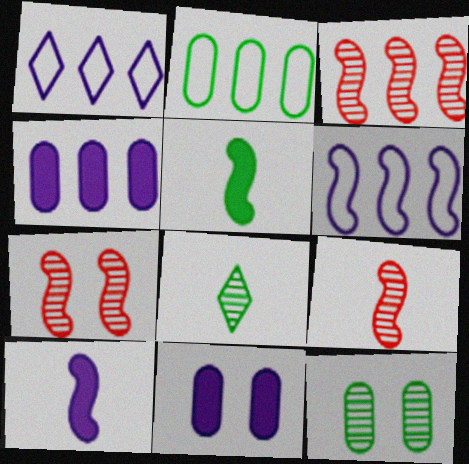[[3, 7, 9], 
[5, 6, 7]]